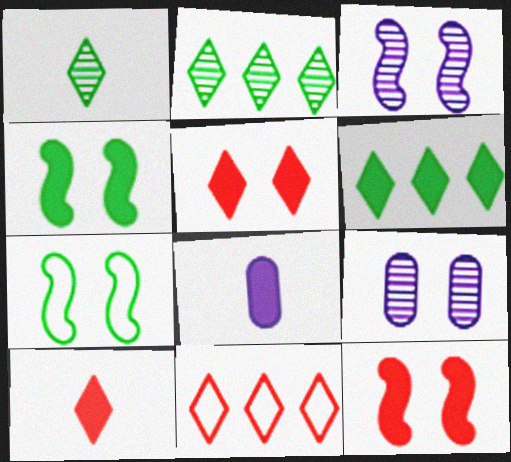[[3, 7, 12], 
[5, 7, 9], 
[6, 8, 12]]